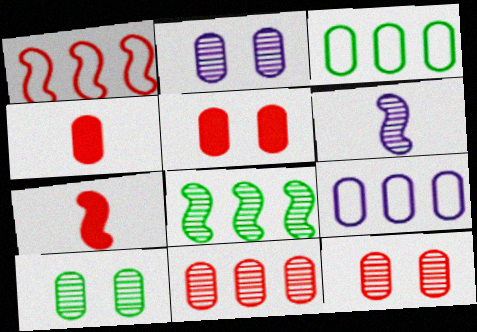[[2, 3, 4], 
[2, 10, 12], 
[4, 9, 10]]